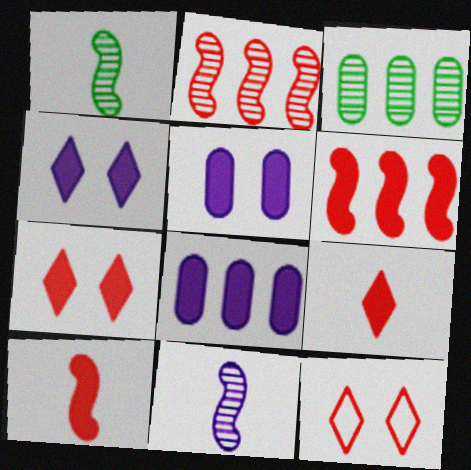[[1, 8, 12]]